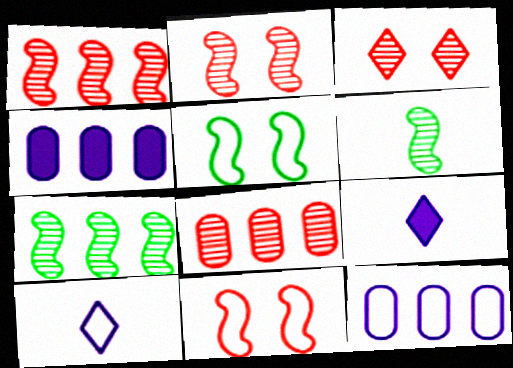[[5, 8, 9]]